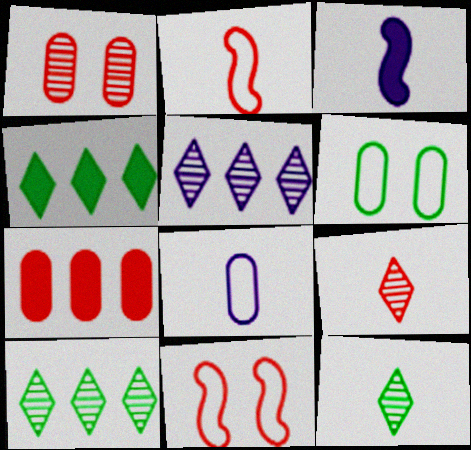[[7, 9, 11]]